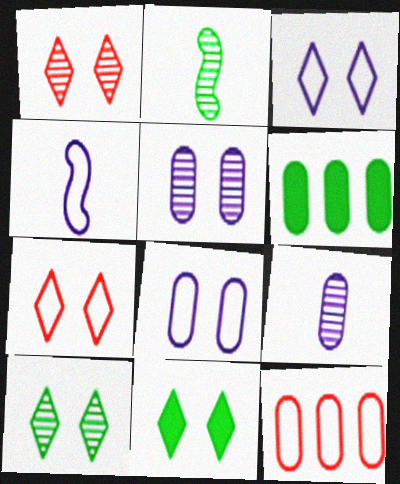[[1, 3, 11], 
[1, 4, 6]]